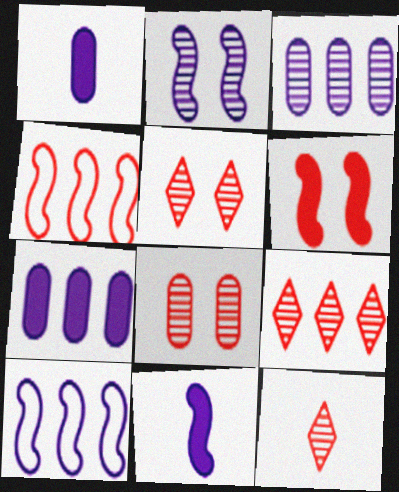[[2, 10, 11], 
[5, 9, 12]]